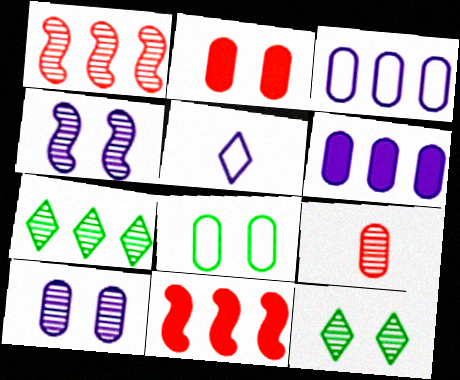[[2, 8, 10], 
[3, 7, 11], 
[4, 5, 6], 
[4, 7, 9], 
[6, 8, 9]]